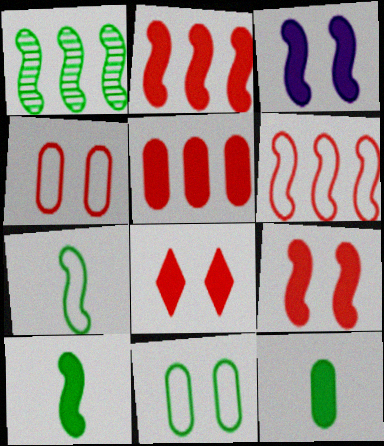[[2, 3, 10]]